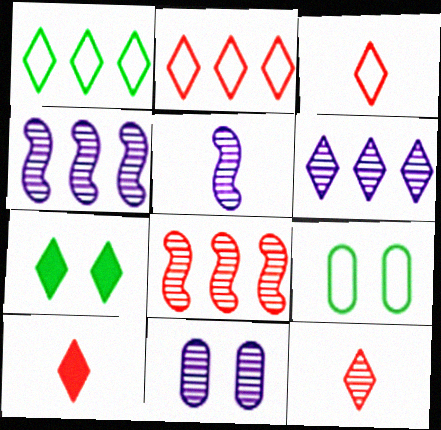[[3, 6, 7], 
[3, 10, 12], 
[4, 9, 10], 
[5, 6, 11]]